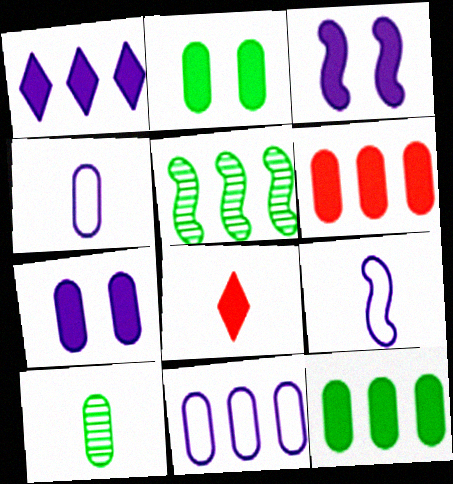[[3, 8, 12], 
[8, 9, 10]]